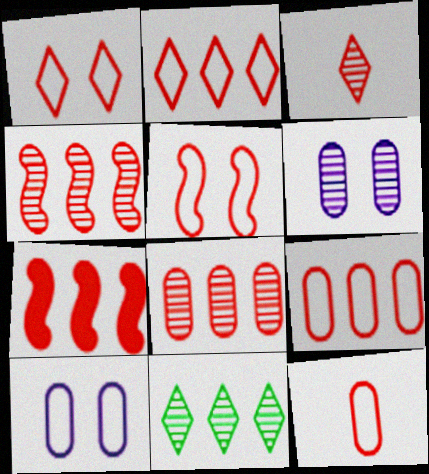[[2, 5, 12], 
[2, 7, 8]]